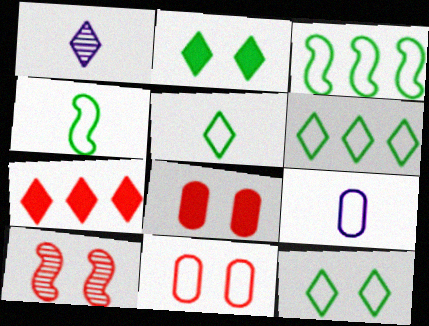[[1, 3, 8], 
[1, 7, 12], 
[5, 6, 12]]